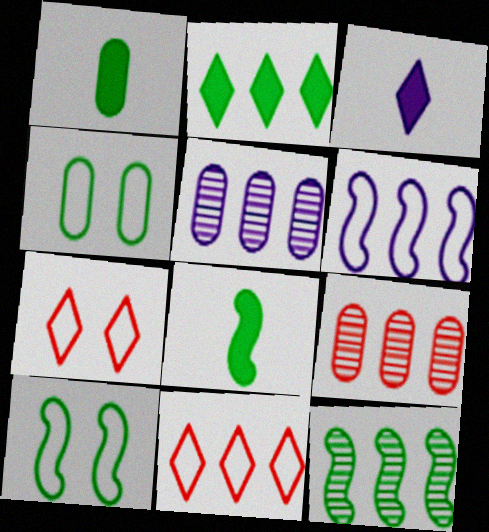[[2, 6, 9], 
[3, 9, 10], 
[5, 7, 8], 
[8, 10, 12]]